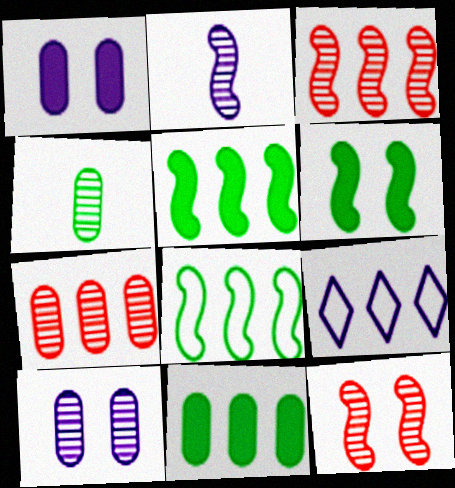[[1, 2, 9], 
[3, 9, 11], 
[4, 7, 10], 
[5, 7, 9]]